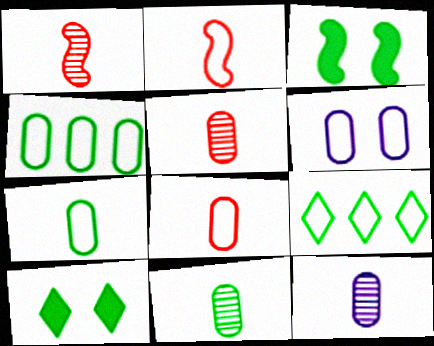[[2, 6, 9], 
[3, 9, 11], 
[4, 6, 8], 
[5, 11, 12]]